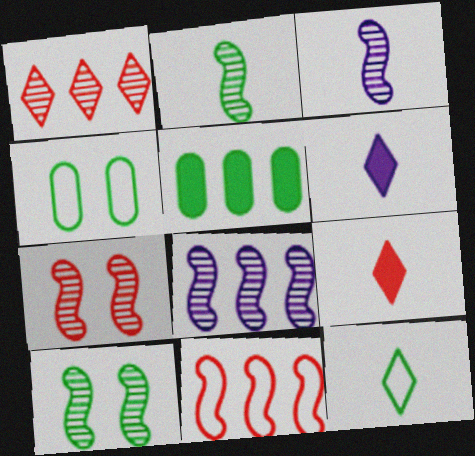[[2, 7, 8], 
[4, 8, 9], 
[5, 10, 12]]